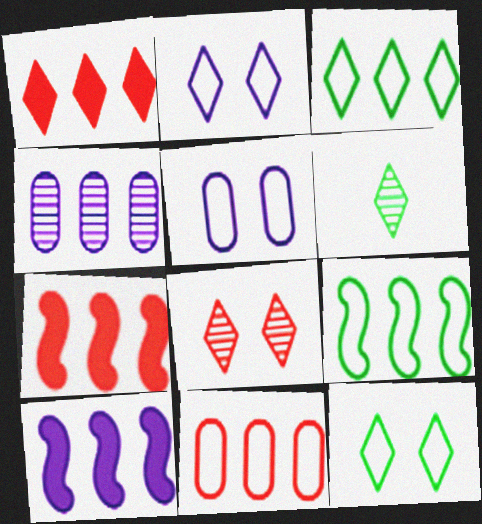[[1, 2, 6], 
[1, 4, 9], 
[3, 4, 7], 
[5, 6, 7]]